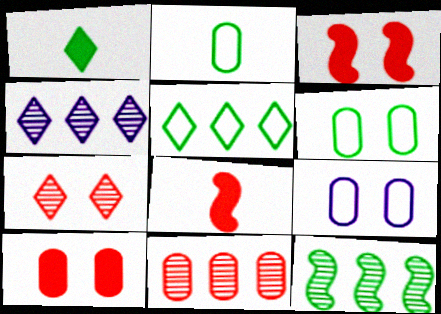[[1, 6, 12], 
[2, 3, 4], 
[4, 6, 8], 
[4, 11, 12]]